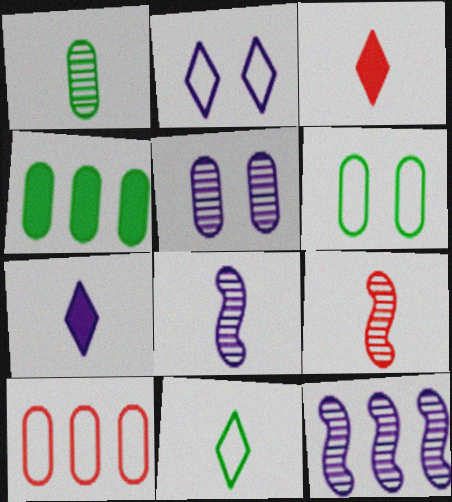[[1, 4, 6], 
[2, 4, 9], 
[3, 6, 12]]